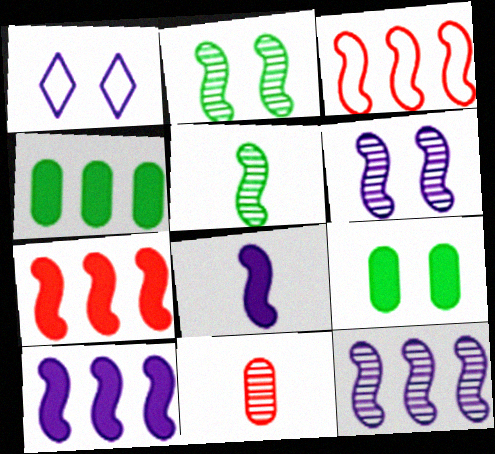[[2, 3, 8]]